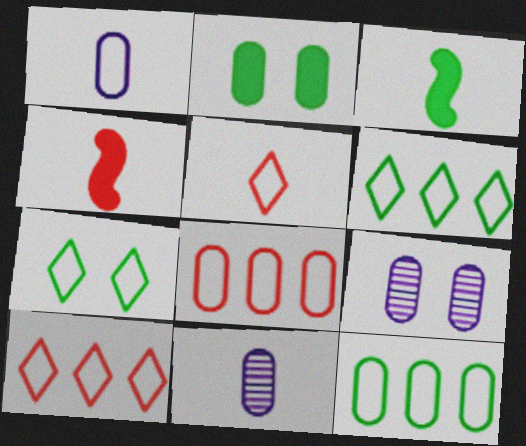[[2, 8, 11], 
[3, 5, 11], 
[3, 9, 10], 
[4, 6, 9]]